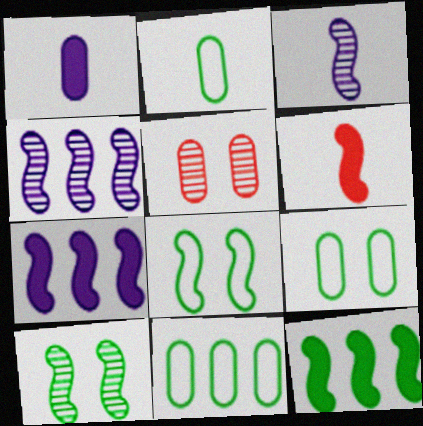[[1, 5, 11], 
[2, 9, 11], 
[4, 6, 8]]